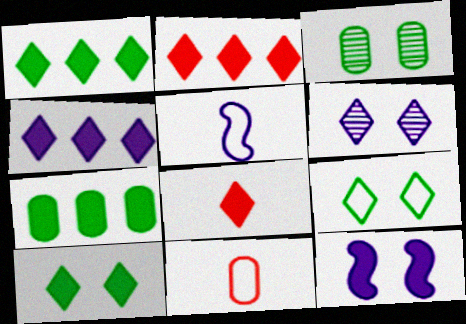[[1, 2, 4], 
[2, 3, 5], 
[4, 8, 10], 
[7, 8, 12]]